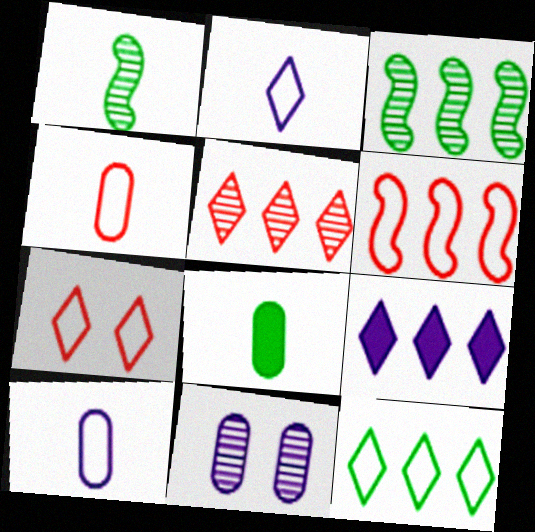[[1, 5, 11], 
[2, 7, 12], 
[4, 6, 7], 
[5, 9, 12]]